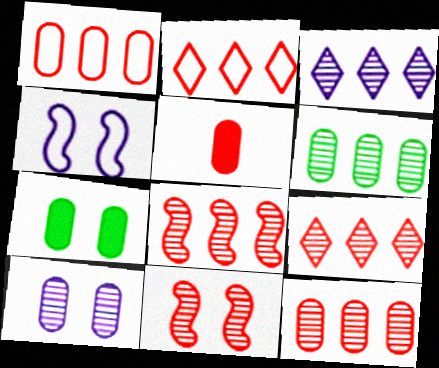[[2, 5, 11], 
[3, 6, 8], 
[8, 9, 12]]